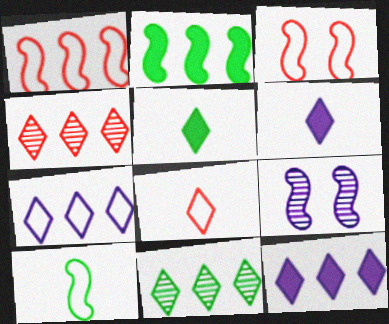[]